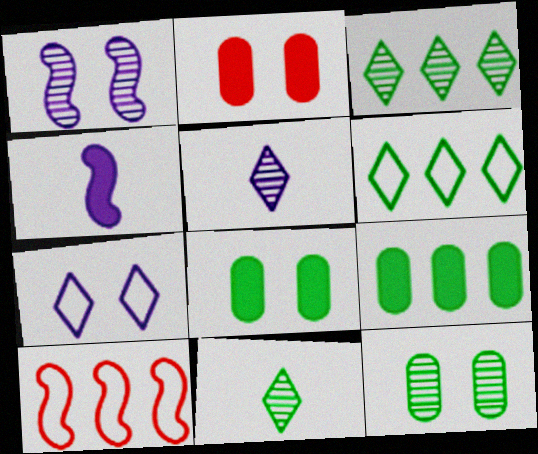[[5, 8, 10]]